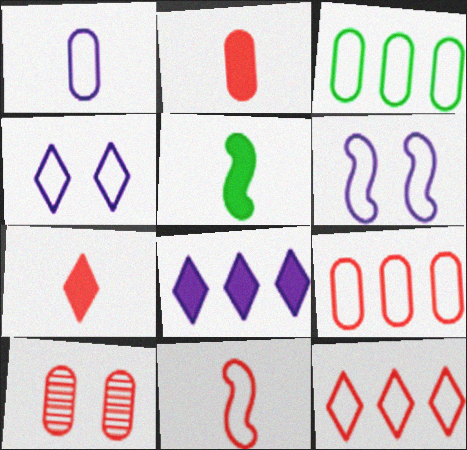[[2, 9, 10], 
[3, 4, 11]]